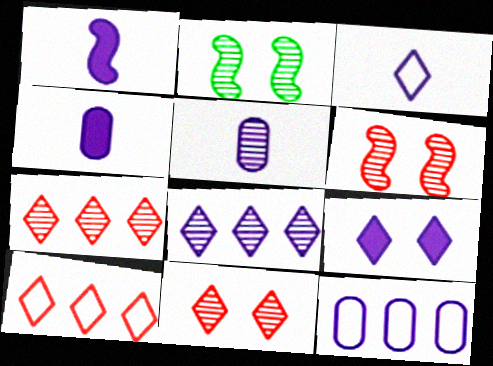[[1, 3, 5], 
[2, 4, 10], 
[2, 5, 7], 
[3, 8, 9]]